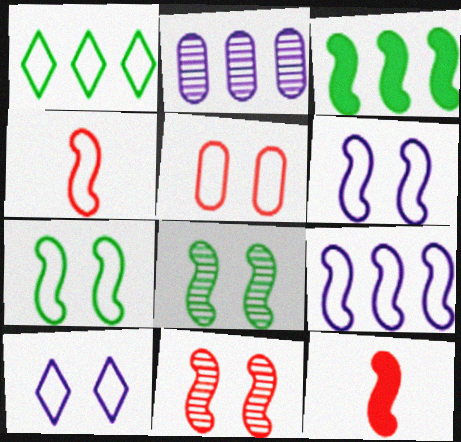[[4, 7, 9], 
[5, 7, 10], 
[8, 9, 12]]